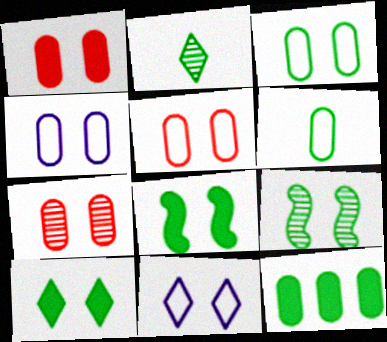[[1, 5, 7], 
[1, 9, 11], 
[3, 4, 5], 
[3, 9, 10], 
[7, 8, 11]]